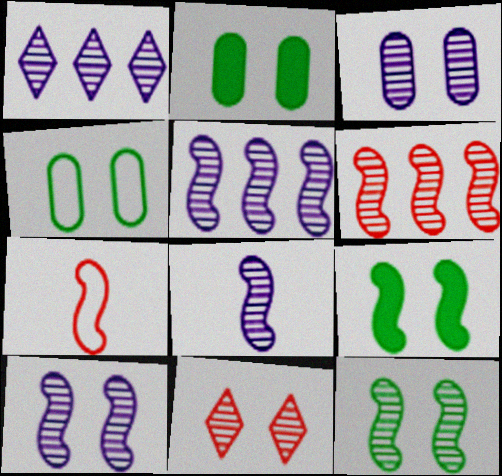[[1, 2, 7], 
[1, 3, 8], 
[3, 11, 12], 
[5, 7, 9], 
[5, 8, 10], 
[6, 8, 12]]